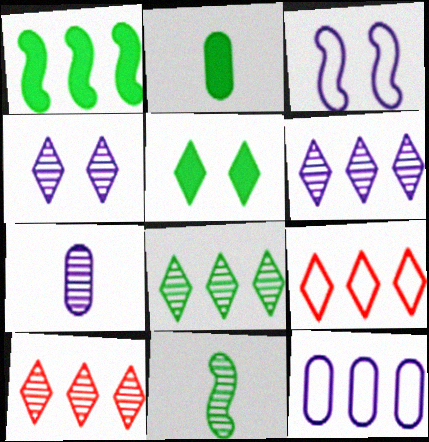[[1, 2, 5], 
[1, 10, 12], 
[2, 3, 10], 
[6, 8, 10]]